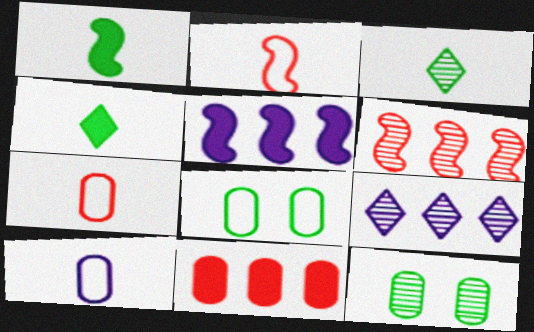[[10, 11, 12]]